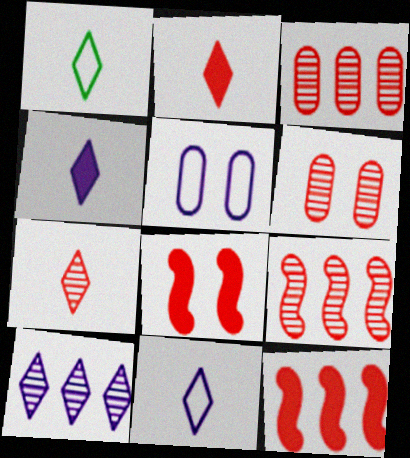[[1, 4, 7], 
[6, 7, 9]]